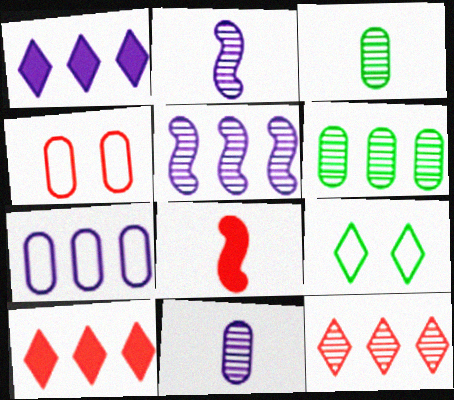[[1, 5, 7], 
[4, 8, 12], 
[5, 6, 12]]